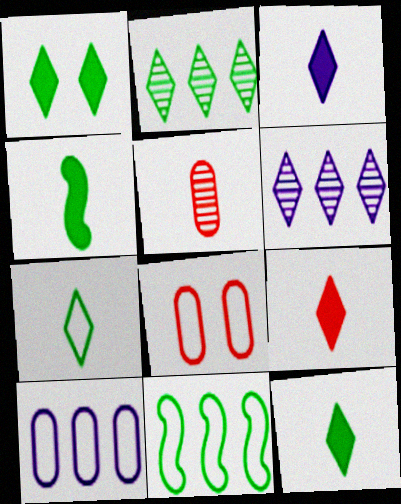[[1, 2, 7], 
[3, 9, 12], 
[4, 6, 8]]